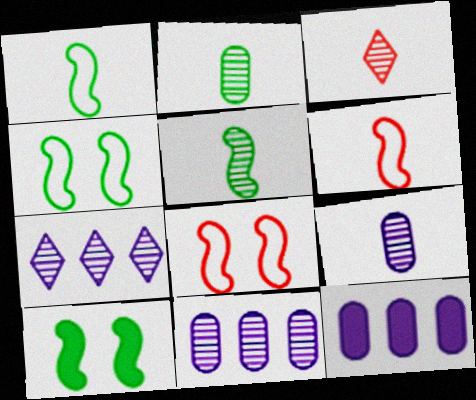[[3, 4, 12], 
[3, 5, 9]]